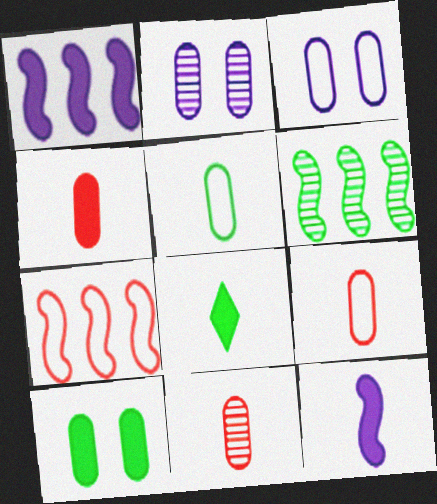[[1, 6, 7], 
[2, 7, 8], 
[4, 8, 12], 
[4, 9, 11]]